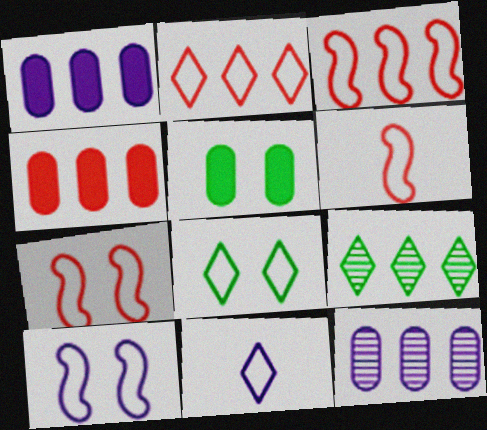[[1, 3, 9], 
[2, 8, 11], 
[3, 6, 7]]